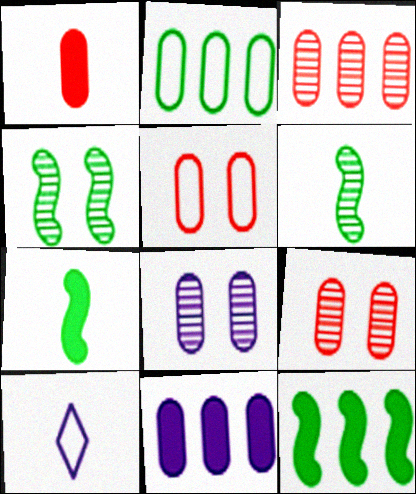[[1, 2, 8], 
[1, 3, 5], 
[1, 6, 10], 
[2, 3, 11], 
[9, 10, 12]]